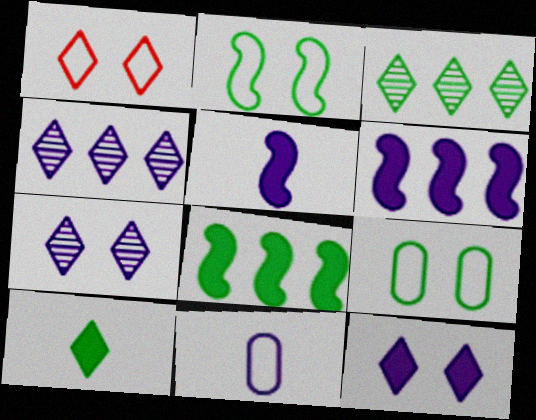[[1, 4, 10], 
[6, 7, 11]]